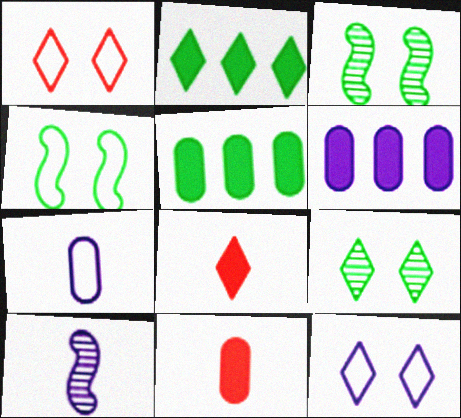[[1, 5, 10], 
[6, 10, 12]]